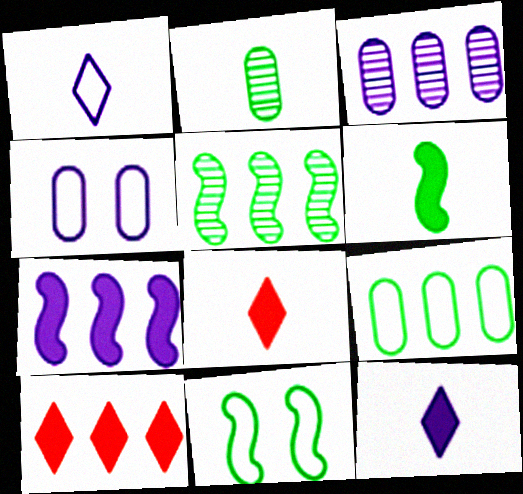[[3, 8, 11], 
[4, 5, 8], 
[5, 6, 11]]